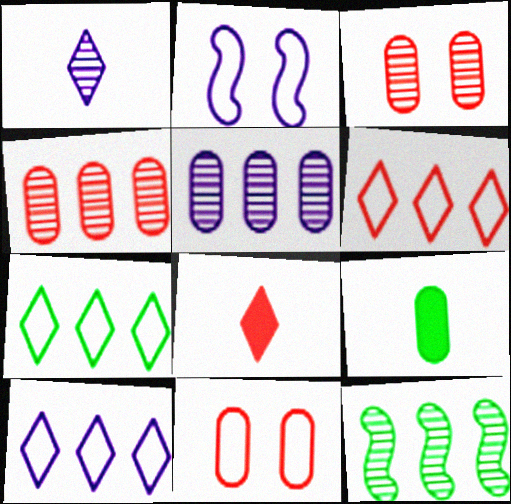[[1, 3, 12], 
[5, 9, 11], 
[6, 7, 10]]